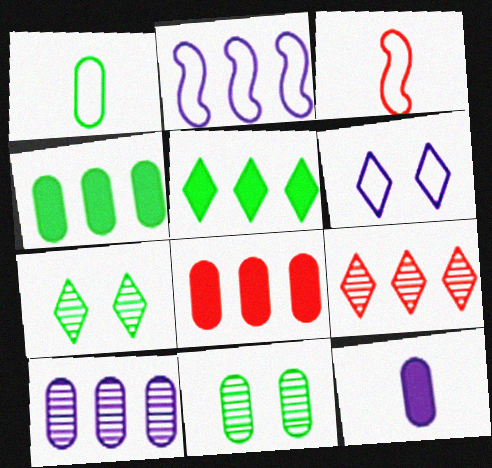[[1, 4, 11], 
[2, 4, 9]]